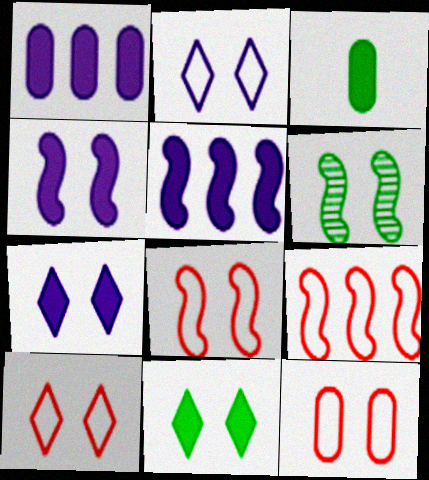[[4, 6, 8], 
[6, 7, 12], 
[8, 10, 12]]